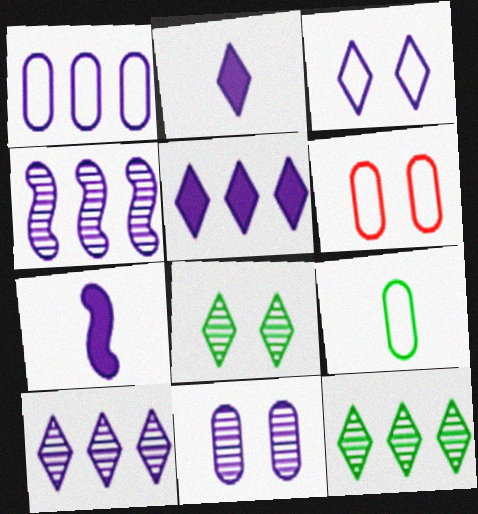[[1, 4, 5], 
[1, 6, 9], 
[2, 3, 10], 
[6, 7, 12]]